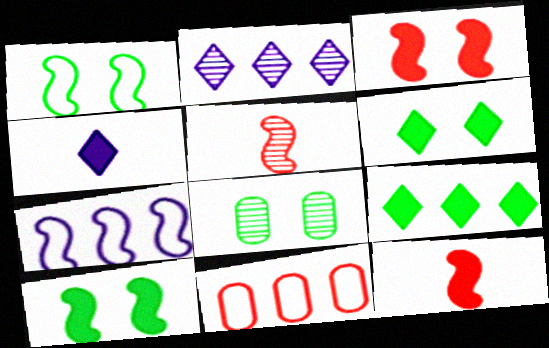[[1, 6, 8], 
[2, 5, 8], 
[5, 7, 10]]